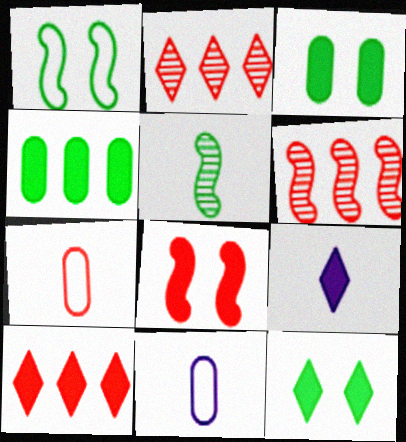[[2, 7, 8], 
[4, 8, 9], 
[5, 7, 9], 
[6, 11, 12], 
[9, 10, 12]]